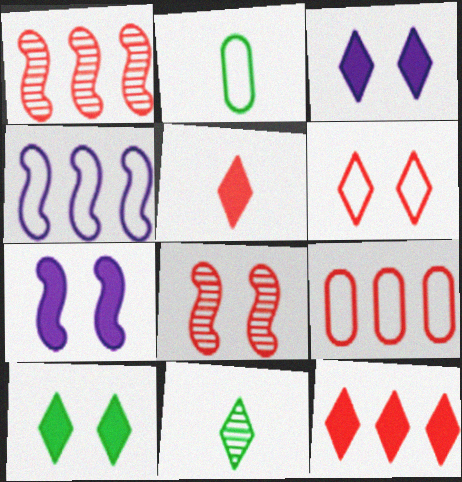[[1, 2, 3], 
[1, 9, 12], 
[2, 4, 6], 
[5, 8, 9], 
[7, 9, 11]]